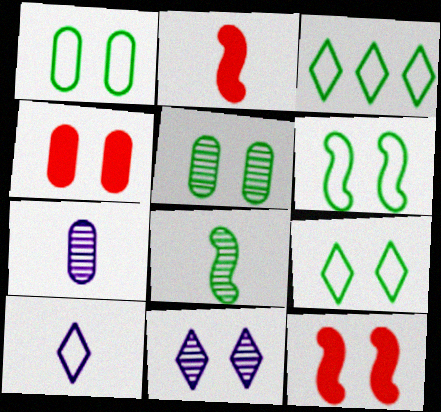[[1, 6, 9], 
[1, 11, 12], 
[3, 7, 12], 
[4, 6, 11]]